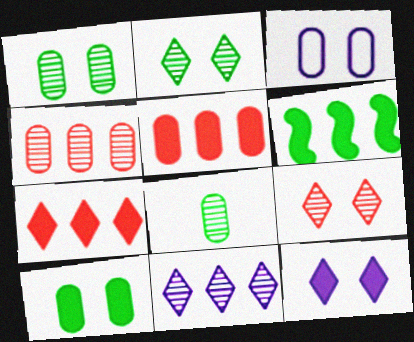[[3, 5, 8]]